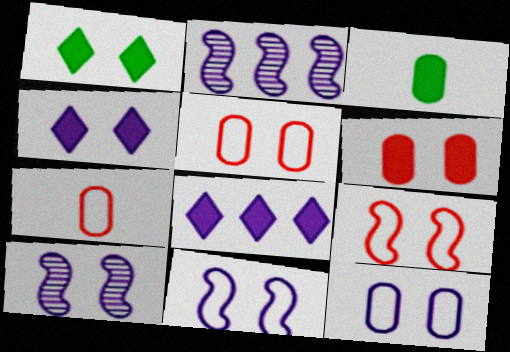[[1, 2, 7], 
[1, 5, 10], 
[4, 10, 12]]